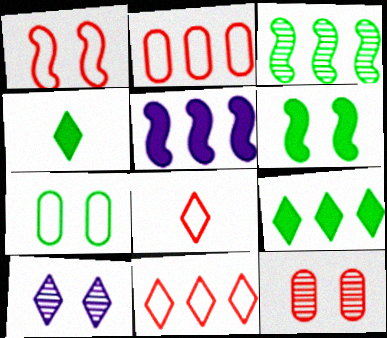[[1, 2, 8], 
[3, 4, 7], 
[4, 10, 11], 
[8, 9, 10]]